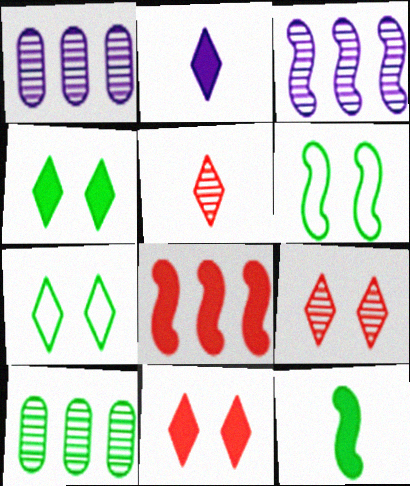[[7, 10, 12]]